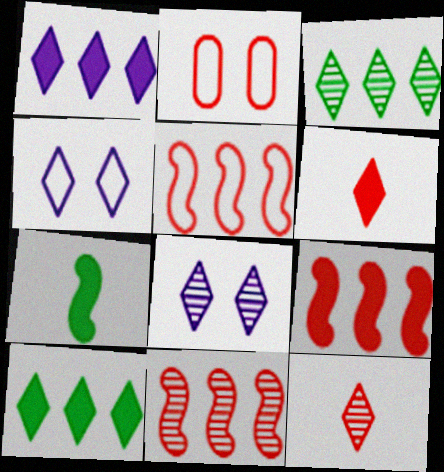[[2, 6, 11], 
[2, 9, 12], 
[3, 4, 6], 
[3, 8, 12], 
[4, 10, 12], 
[5, 9, 11]]